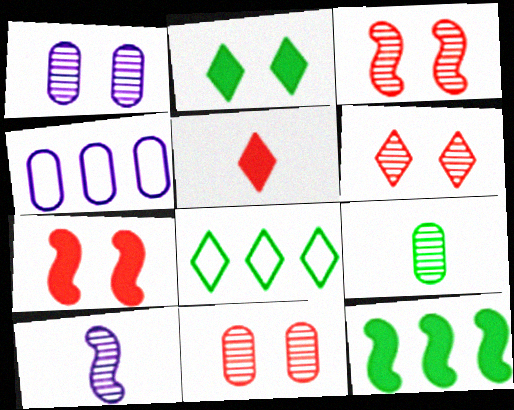[[3, 6, 11]]